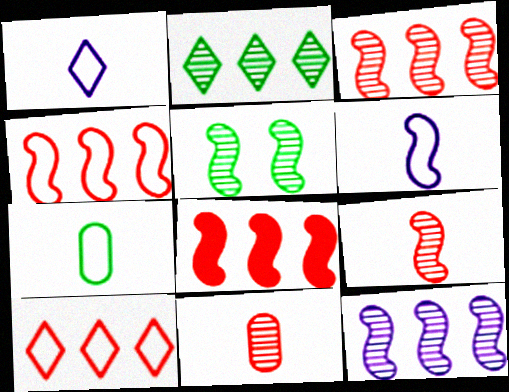[[3, 4, 8], 
[5, 6, 8], 
[5, 9, 12]]